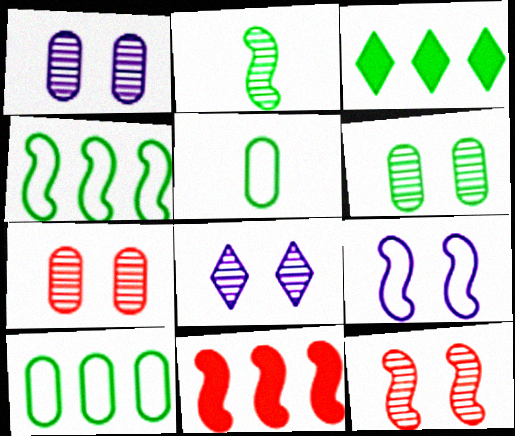[[1, 6, 7], 
[2, 9, 11], 
[5, 8, 11], 
[6, 8, 12]]